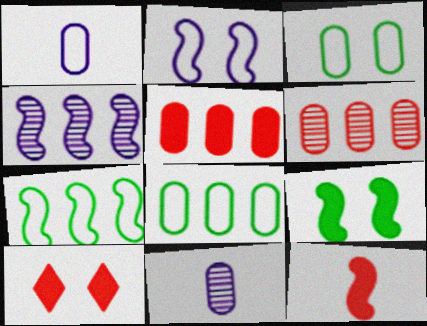[[3, 5, 11], 
[5, 10, 12], 
[7, 10, 11]]